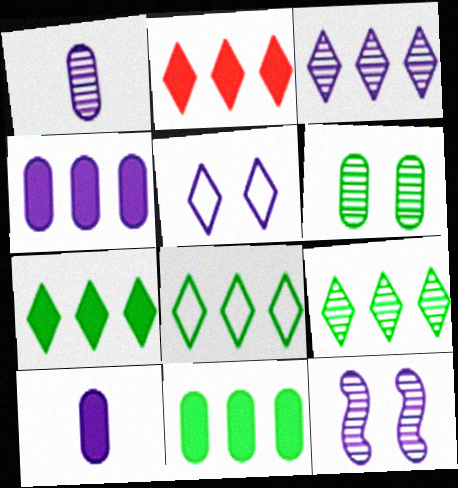[[1, 3, 12], 
[2, 3, 8], 
[7, 8, 9]]